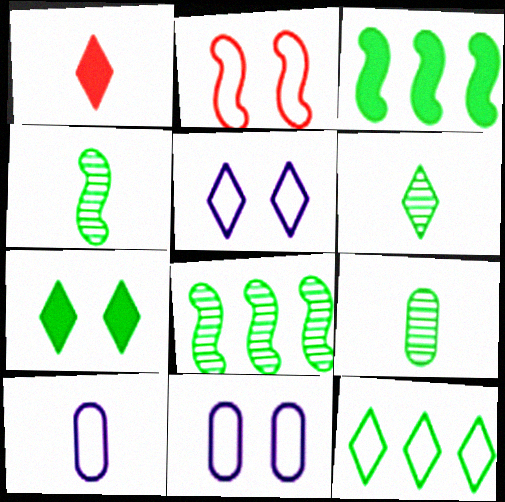[[1, 4, 10], 
[1, 8, 11], 
[2, 10, 12], 
[4, 6, 9], 
[6, 7, 12]]